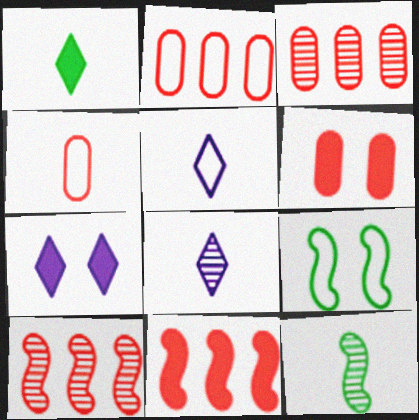[[2, 5, 9], 
[2, 7, 12], 
[3, 4, 6]]